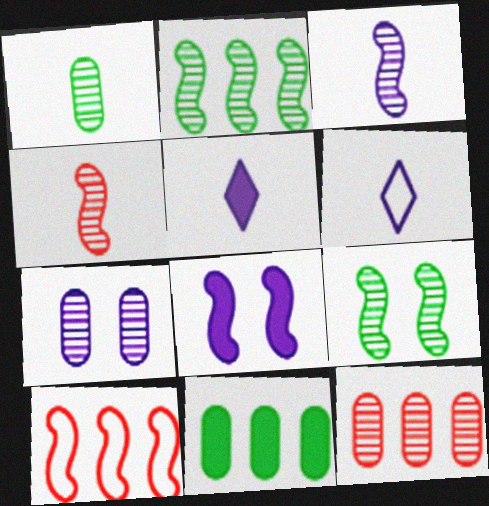[[1, 7, 12]]